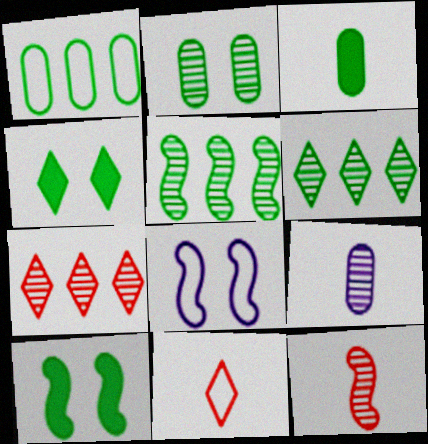[[1, 2, 3], 
[1, 8, 11], 
[3, 7, 8]]